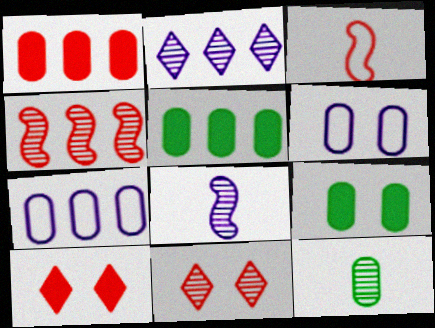[[1, 3, 11], 
[1, 6, 12], 
[2, 3, 9]]